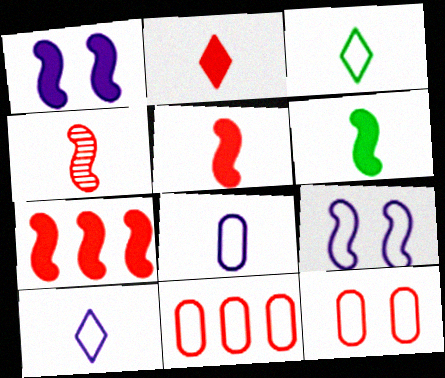[[1, 6, 7], 
[3, 9, 11]]